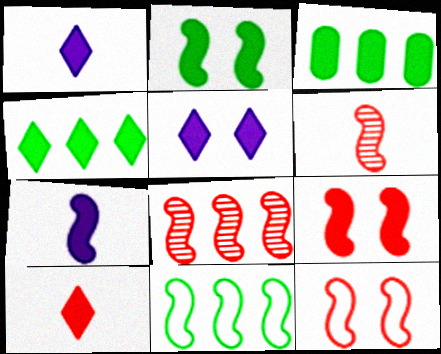[[1, 3, 9], 
[4, 5, 10]]